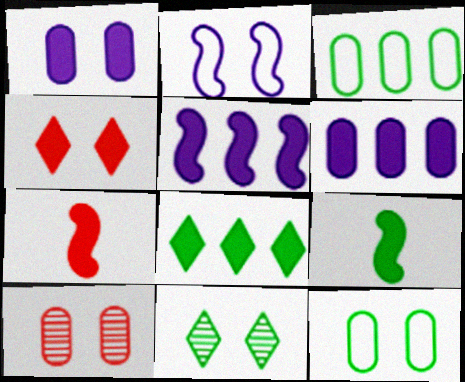[[1, 7, 8], 
[1, 10, 12], 
[3, 9, 11], 
[4, 6, 9]]